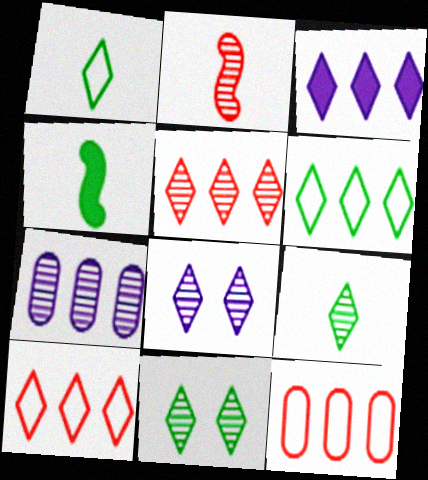[[2, 7, 11], 
[3, 5, 6], 
[4, 8, 12], 
[5, 8, 9]]